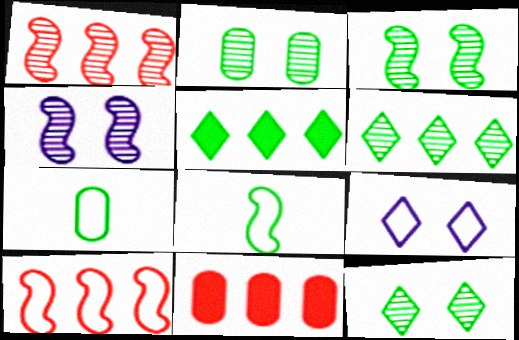[[2, 3, 12], 
[2, 5, 8], 
[3, 5, 7], 
[7, 9, 10]]